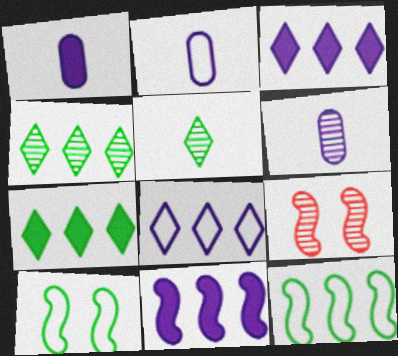[[1, 2, 6], 
[2, 7, 9], 
[4, 6, 9]]